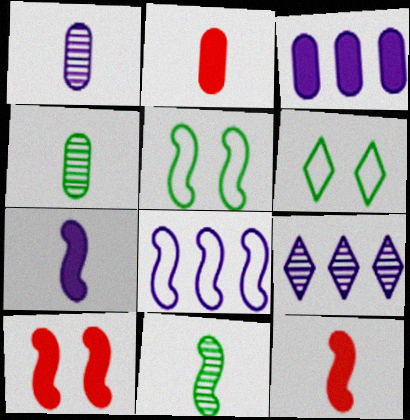[[2, 5, 9], 
[3, 8, 9], 
[8, 10, 11]]